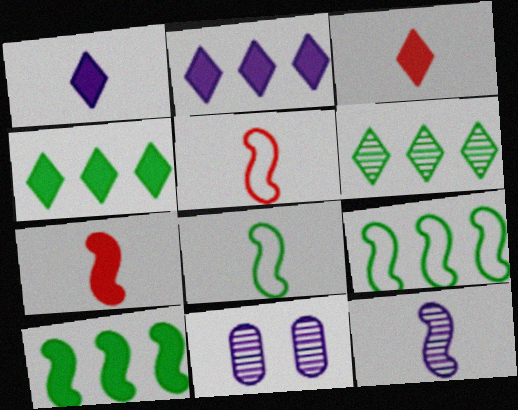[[3, 9, 11], 
[4, 5, 11], 
[7, 8, 12]]